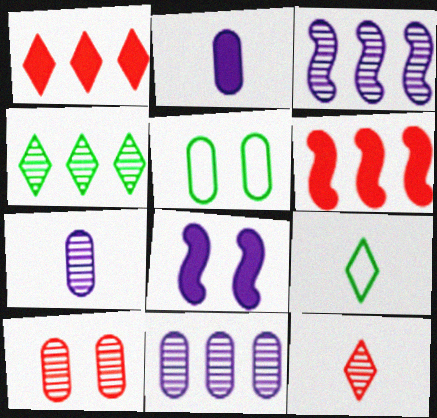[]